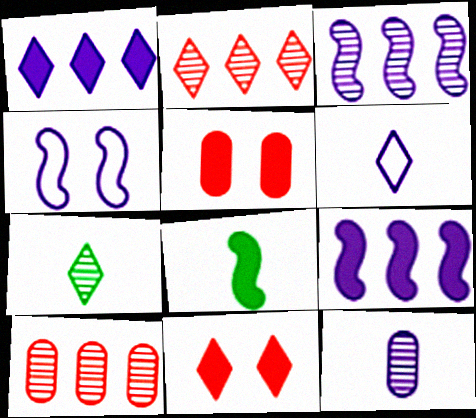[[1, 4, 12], 
[1, 5, 8]]